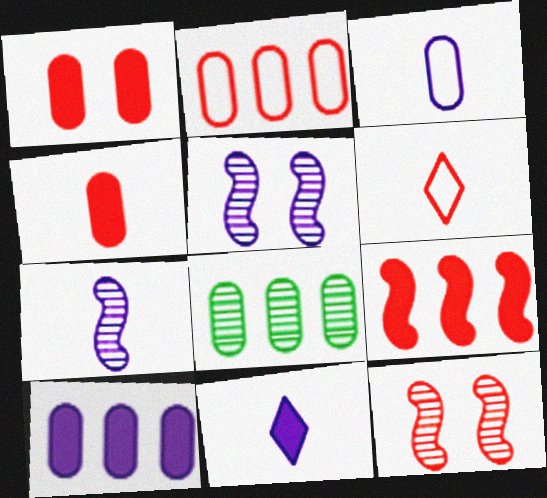[[1, 3, 8], 
[2, 8, 10], 
[3, 7, 11]]